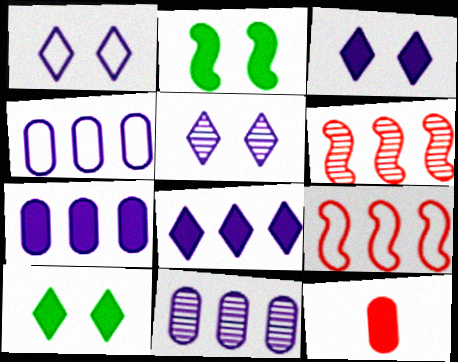[[1, 3, 5], 
[2, 8, 12], 
[4, 7, 11]]